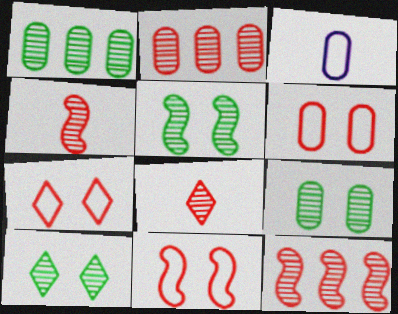[[5, 9, 10], 
[6, 7, 11]]